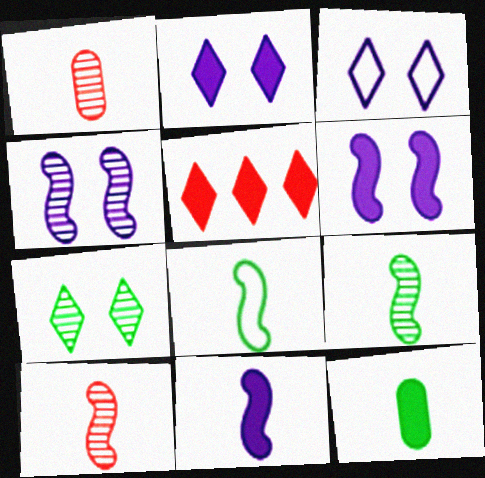[[5, 6, 12], 
[8, 10, 11]]